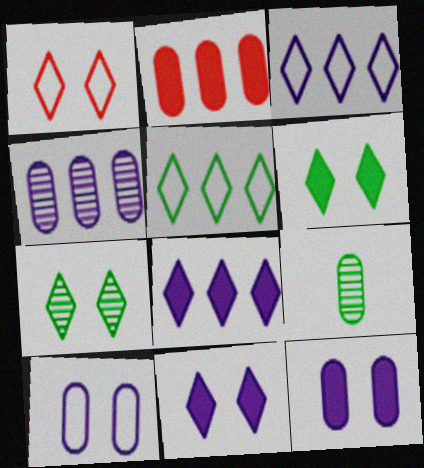[[1, 7, 11], 
[2, 9, 10]]